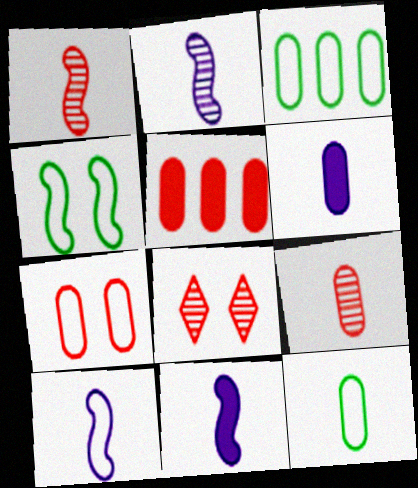[[2, 10, 11], 
[3, 8, 11], 
[5, 7, 9], 
[6, 9, 12]]